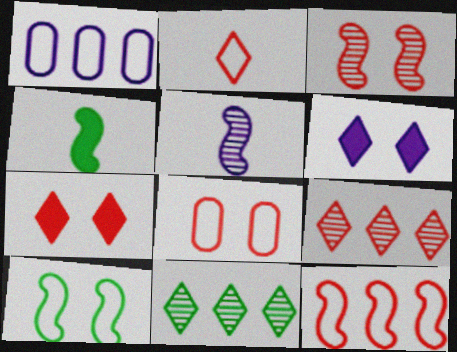[[1, 2, 10], 
[1, 5, 6], 
[2, 6, 11], 
[2, 7, 9], 
[2, 8, 12], 
[3, 7, 8]]